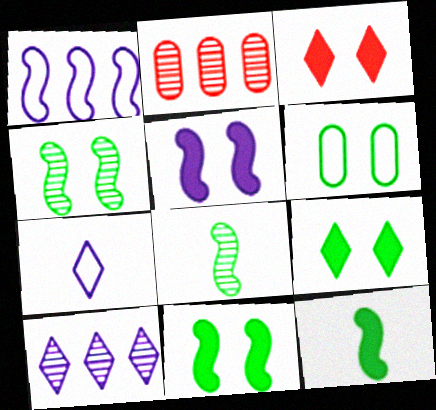[[2, 7, 11], 
[4, 6, 9]]